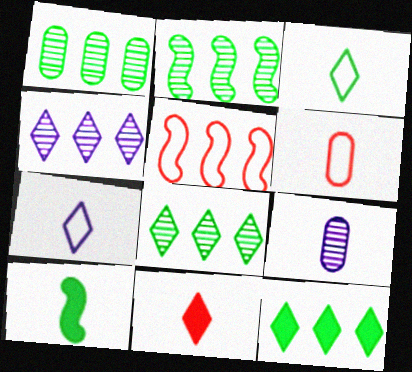[[1, 2, 8]]